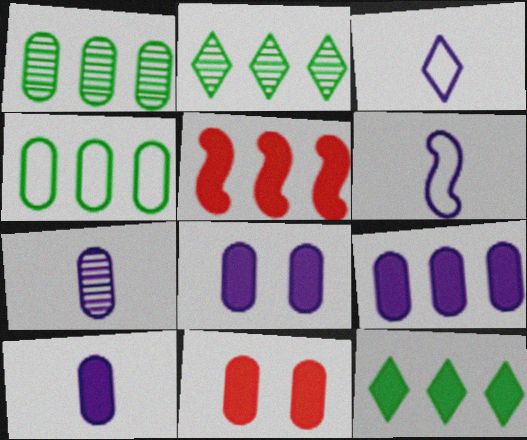[[2, 6, 11], 
[4, 7, 11], 
[5, 9, 12], 
[8, 9, 10]]